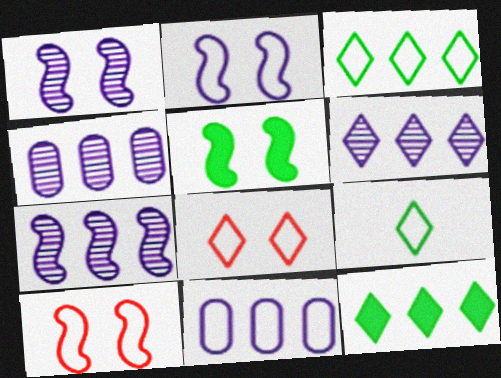[[1, 5, 10], 
[4, 6, 7], 
[9, 10, 11]]